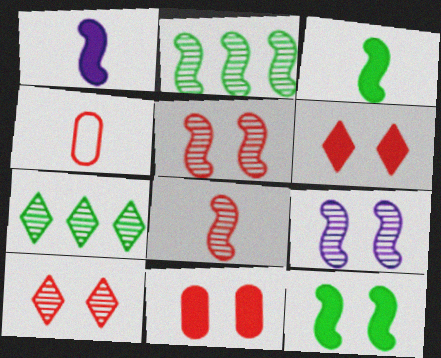[[2, 8, 9]]